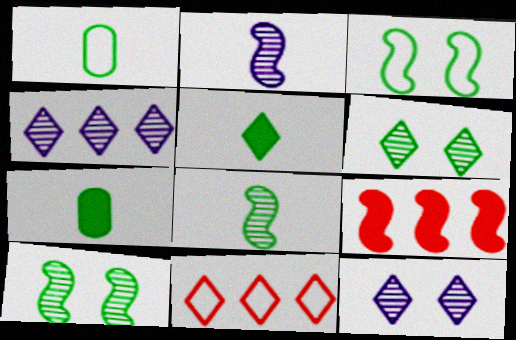[[1, 5, 8], 
[1, 9, 12], 
[2, 3, 9], 
[5, 11, 12]]